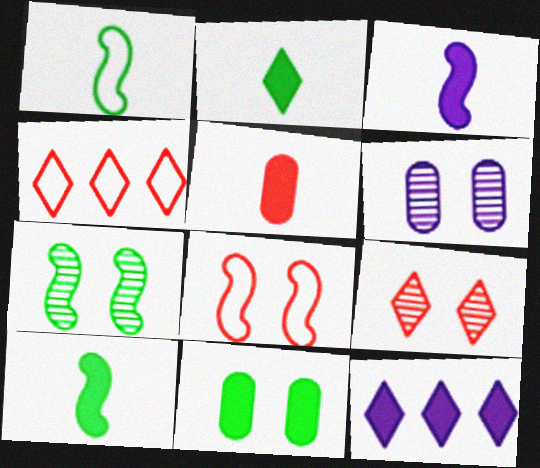[[2, 3, 5], 
[4, 6, 10], 
[6, 7, 9]]